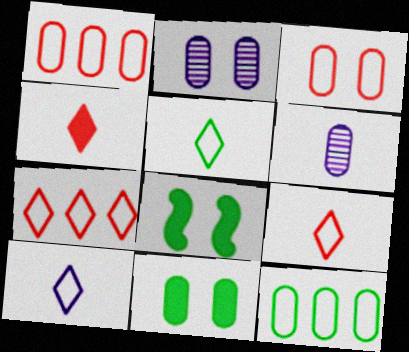[[1, 6, 11], 
[2, 3, 11], 
[5, 9, 10], 
[6, 7, 8]]